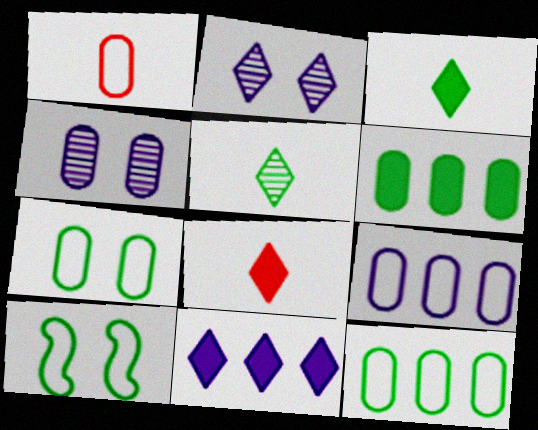[[1, 4, 6], 
[1, 7, 9], 
[5, 6, 10]]